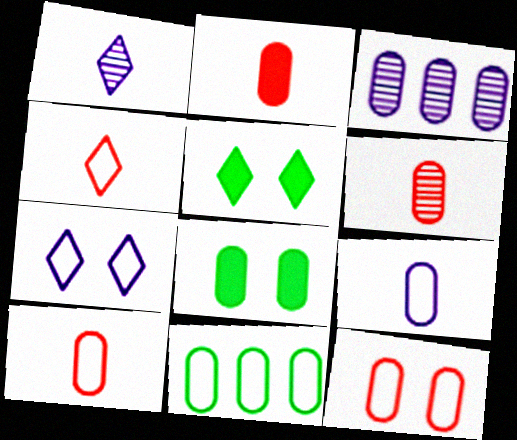[[2, 6, 10], 
[3, 8, 10], 
[9, 11, 12]]